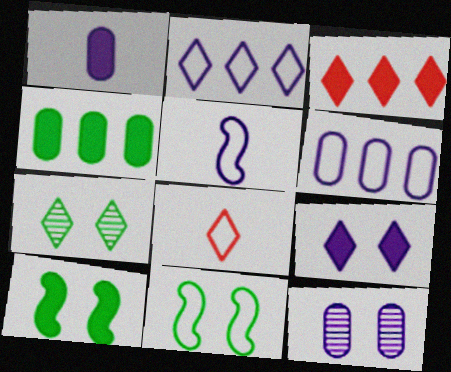[[1, 3, 10], 
[1, 6, 12], 
[6, 8, 11]]